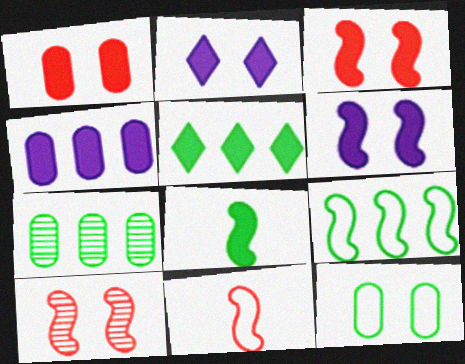[[2, 7, 11], 
[2, 10, 12], 
[5, 7, 9]]